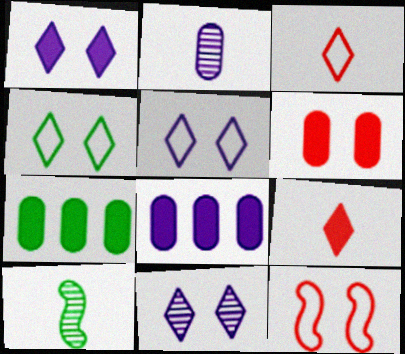[[1, 5, 11], 
[4, 7, 10]]